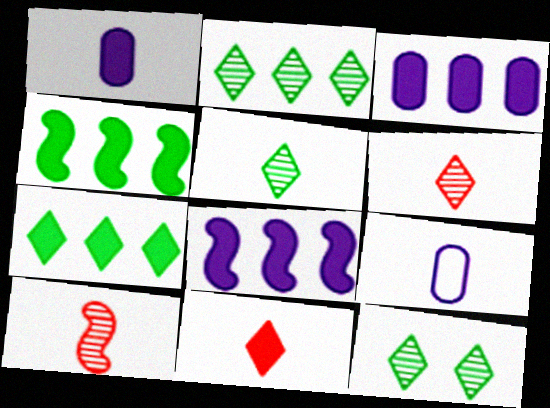[[2, 5, 12]]